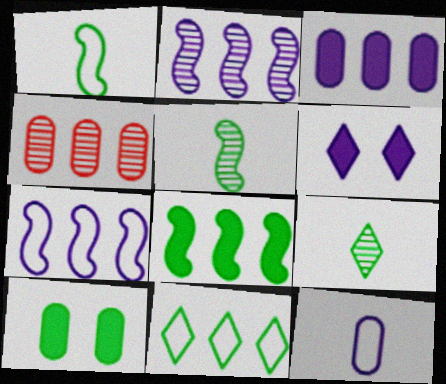[[1, 4, 6], 
[2, 6, 12], 
[4, 10, 12], 
[5, 10, 11]]